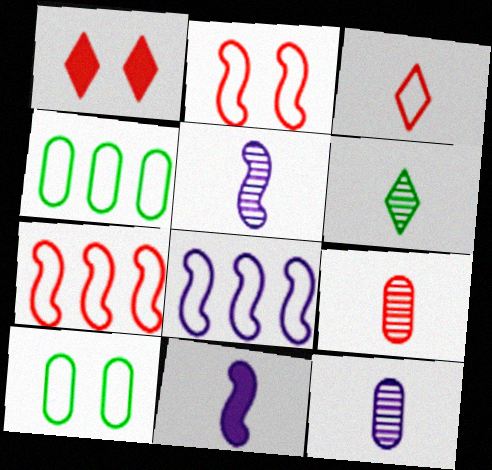[[1, 4, 5], 
[1, 7, 9], 
[3, 8, 10], 
[5, 6, 9]]